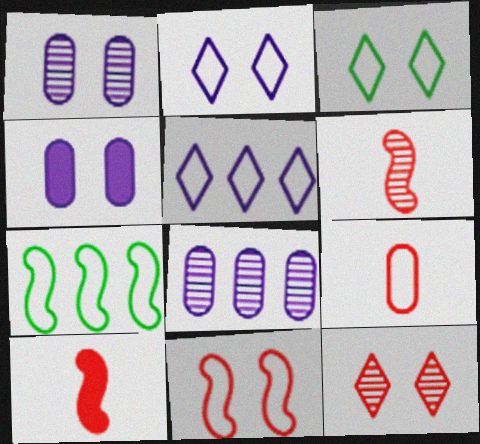[[2, 7, 9], 
[3, 8, 10]]